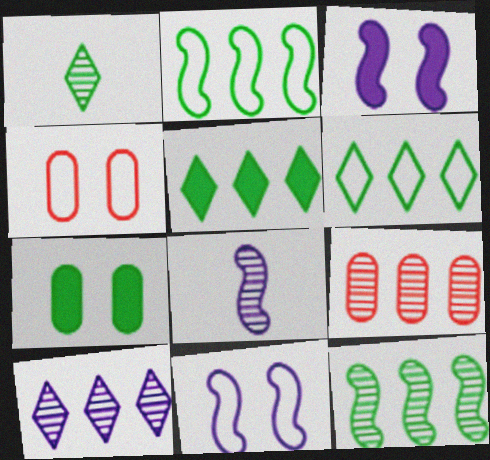[[1, 2, 7], 
[4, 5, 8], 
[9, 10, 12]]